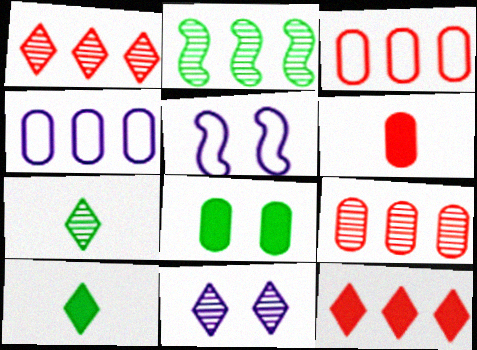[[1, 7, 11], 
[2, 4, 12], 
[5, 9, 10]]